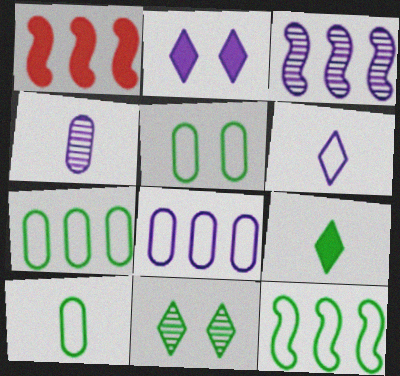[[1, 3, 12], 
[5, 7, 10]]